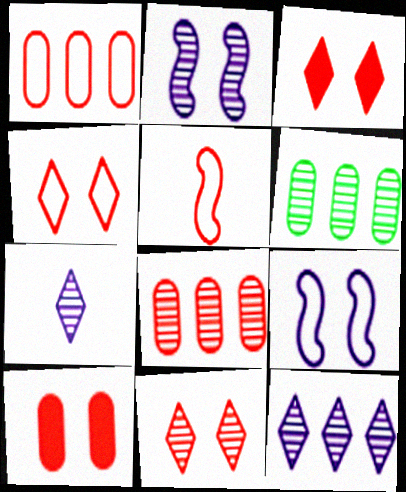[[1, 4, 5], 
[3, 4, 11], 
[3, 5, 8]]